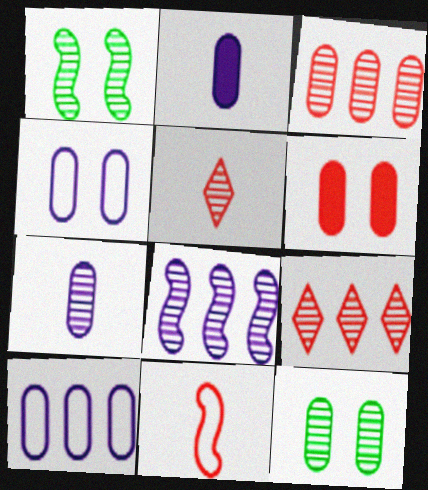[[1, 7, 9], 
[3, 7, 12], 
[4, 6, 12], 
[5, 8, 12], 
[6, 9, 11]]